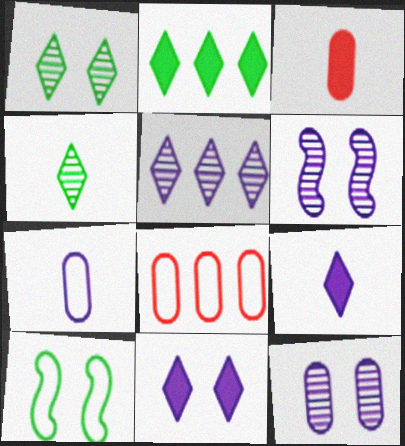[[3, 5, 10]]